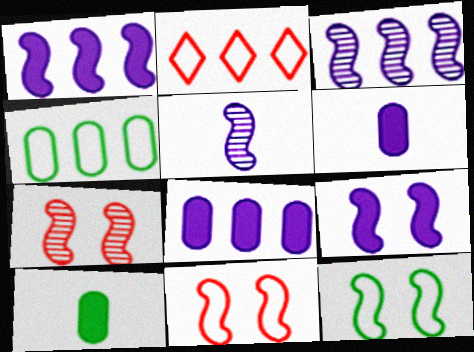[[7, 9, 12]]